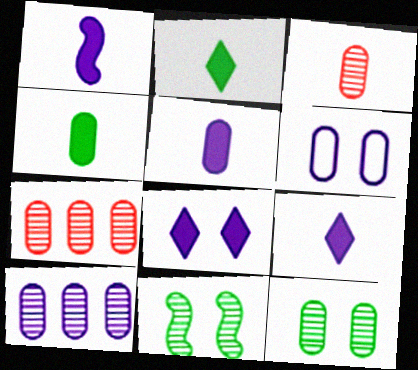[[1, 5, 9], 
[3, 10, 12], 
[4, 6, 7], 
[5, 6, 10]]